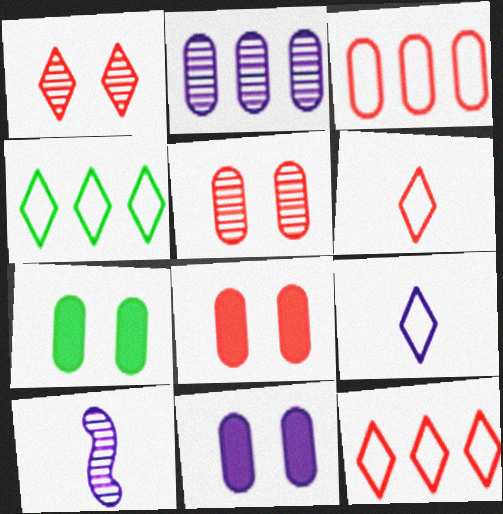[[4, 8, 10], 
[7, 8, 11], 
[7, 10, 12]]